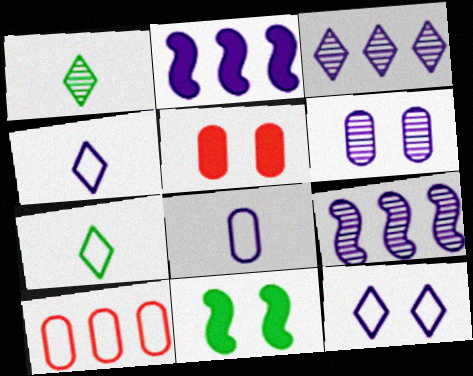[[2, 4, 6], 
[5, 7, 9]]